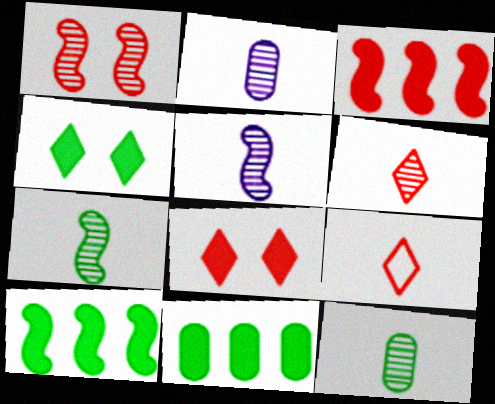[[2, 6, 7], 
[5, 6, 12]]